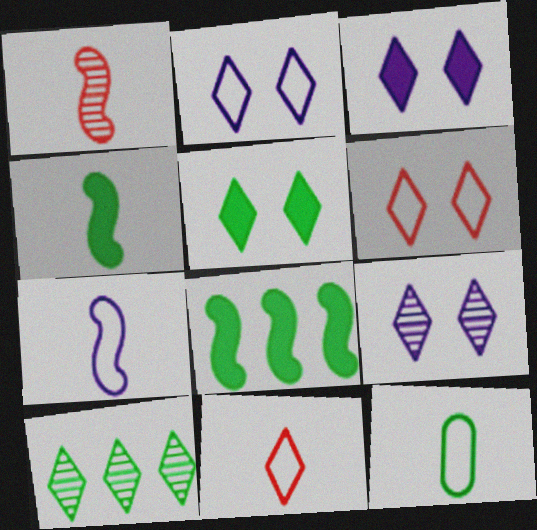[[1, 4, 7], 
[2, 3, 9], 
[3, 10, 11], 
[5, 6, 9], 
[7, 11, 12]]